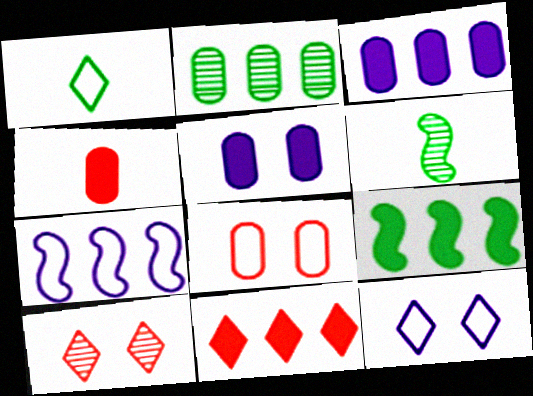[[1, 7, 8], 
[2, 7, 11], 
[3, 9, 11]]